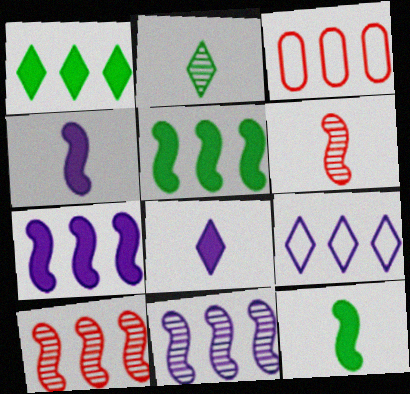[[1, 3, 11]]